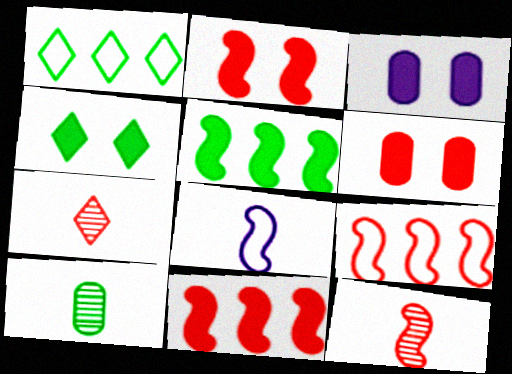[[1, 3, 12], 
[2, 3, 4], 
[2, 9, 12], 
[6, 7, 9]]